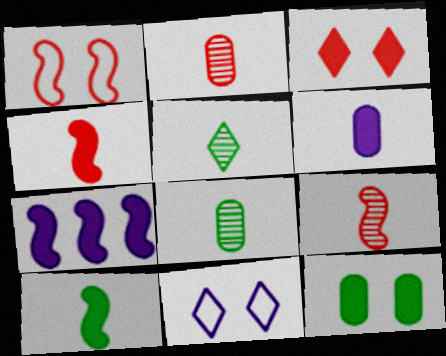[]